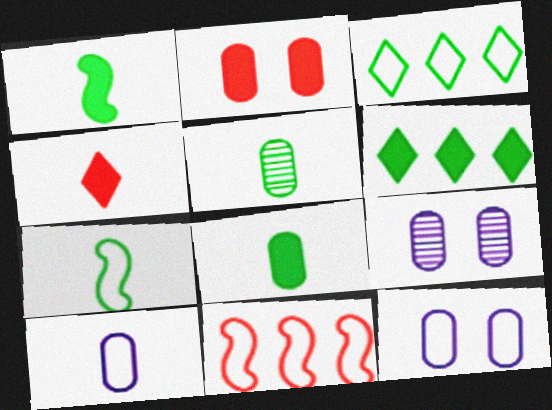[]